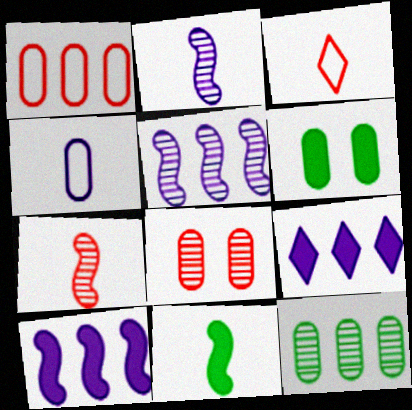[[3, 5, 6]]